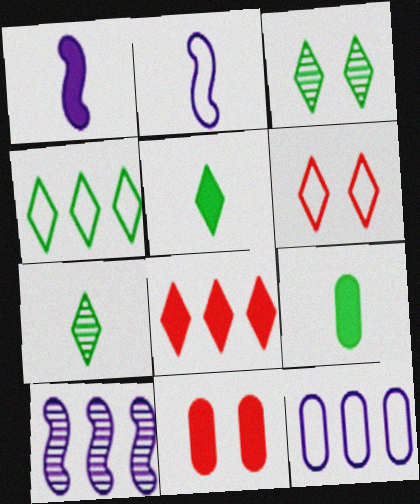[[3, 4, 5], 
[6, 9, 10]]